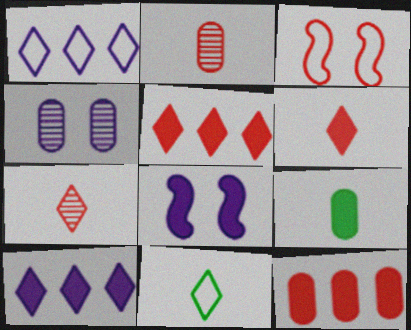[[2, 3, 5], 
[3, 7, 12], 
[5, 8, 9]]